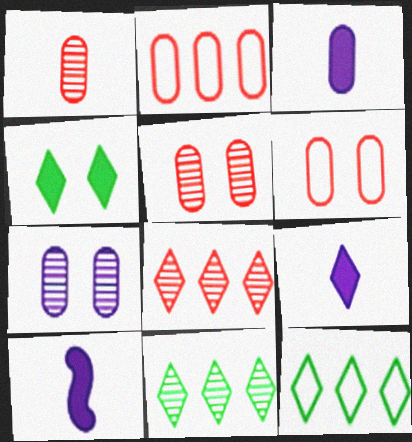[[3, 9, 10], 
[5, 10, 12], 
[6, 10, 11]]